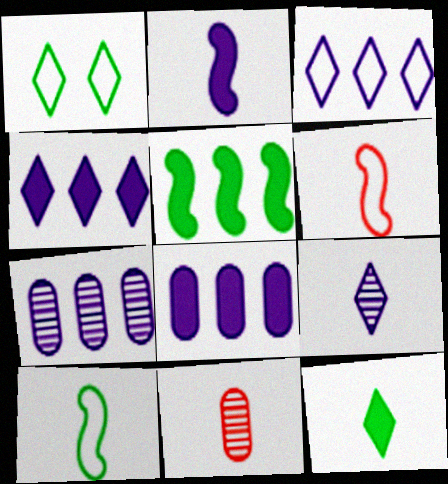[]